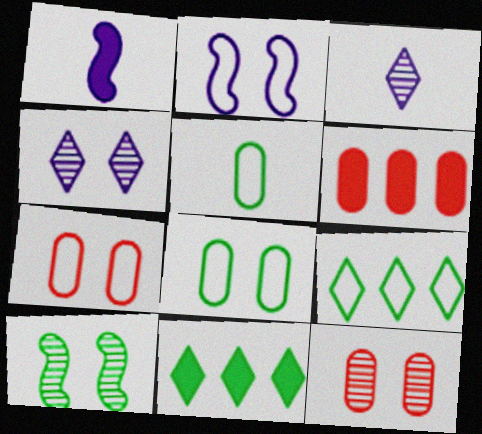[[1, 9, 12], 
[4, 10, 12], 
[5, 10, 11]]